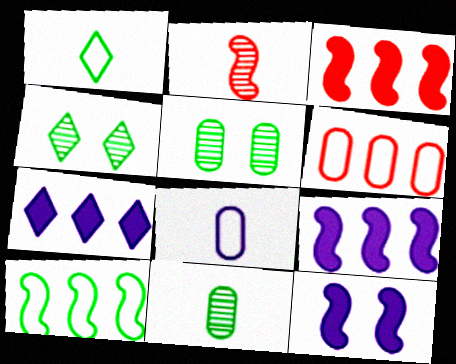[[2, 10, 12], 
[3, 4, 8]]